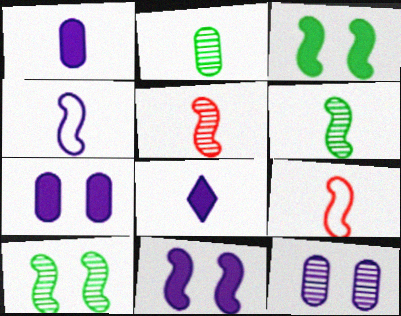[[2, 8, 9]]